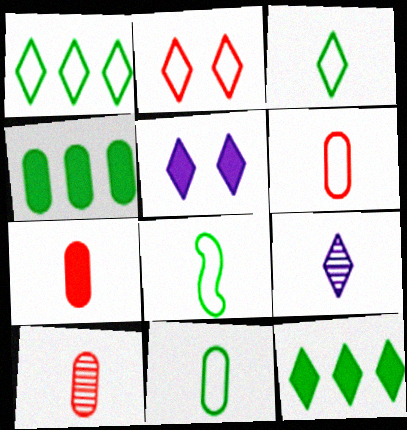[[2, 9, 12], 
[3, 8, 11], 
[6, 7, 10], 
[7, 8, 9]]